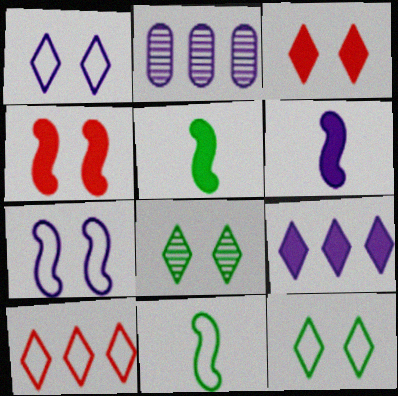[[1, 2, 6], 
[1, 3, 8], 
[2, 3, 11]]